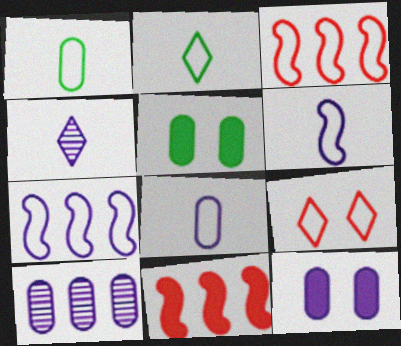[[1, 7, 9], 
[3, 4, 5], 
[4, 7, 12], 
[8, 10, 12]]